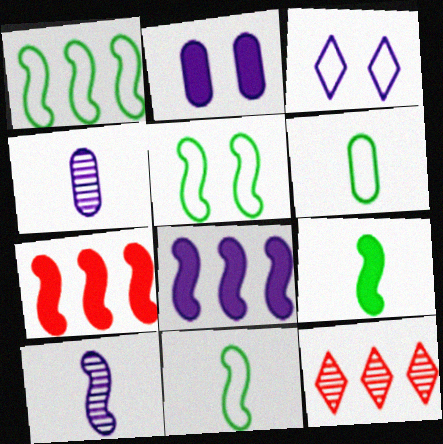[[1, 5, 11], 
[2, 11, 12], 
[3, 4, 8], 
[5, 7, 10]]